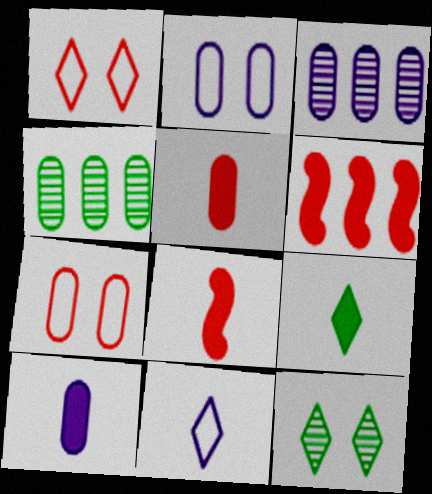[[2, 3, 10], 
[2, 4, 5], 
[4, 7, 10], 
[8, 9, 10]]